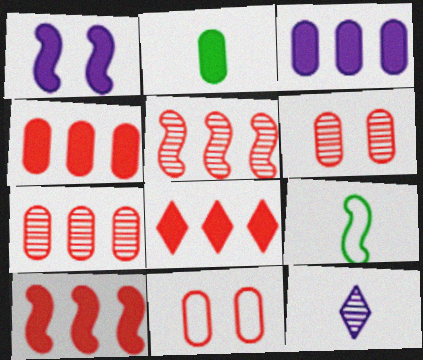[[1, 2, 8], 
[1, 5, 9], 
[4, 8, 10]]